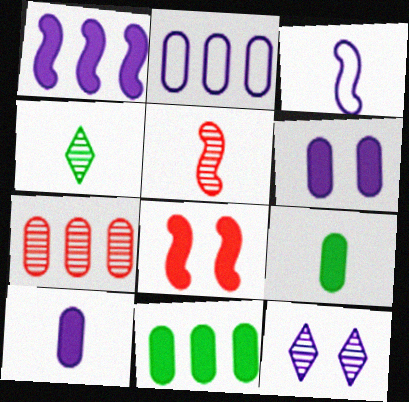[[2, 4, 8], 
[2, 7, 11]]